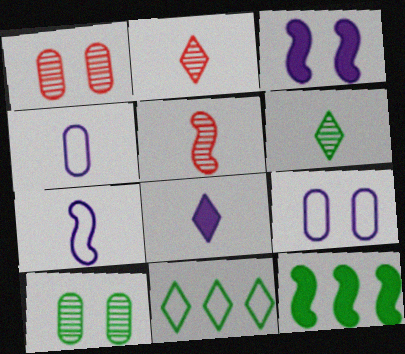[[2, 9, 12]]